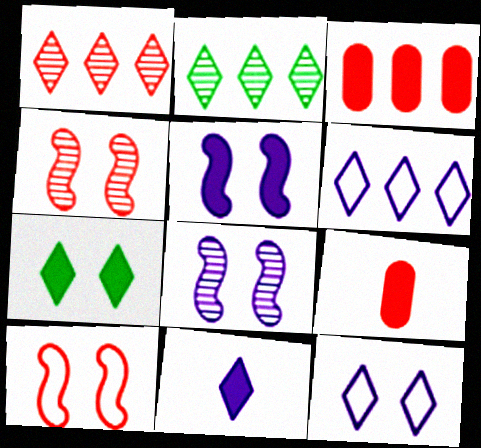[[1, 9, 10]]